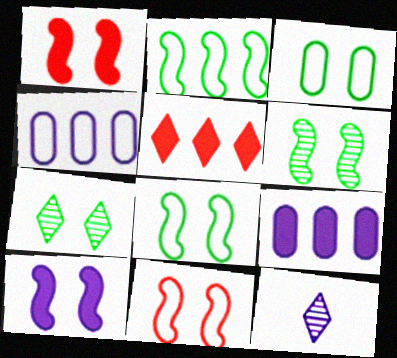[[4, 10, 12], 
[6, 10, 11]]